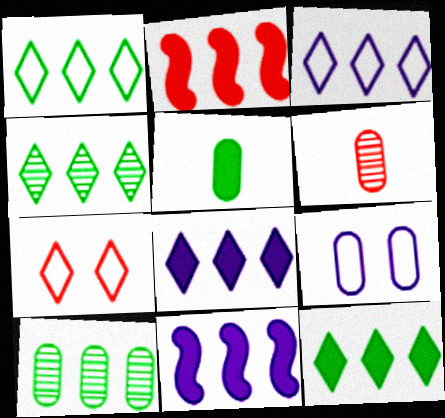[[1, 4, 12], 
[2, 3, 10], 
[2, 6, 7]]